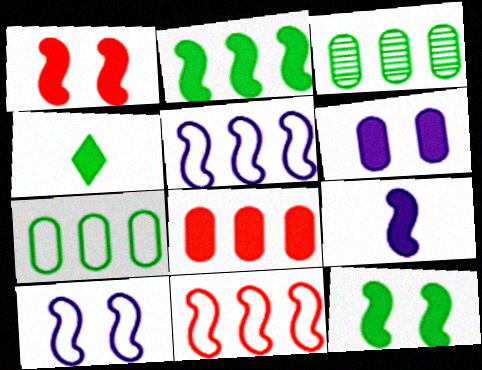[[1, 2, 9]]